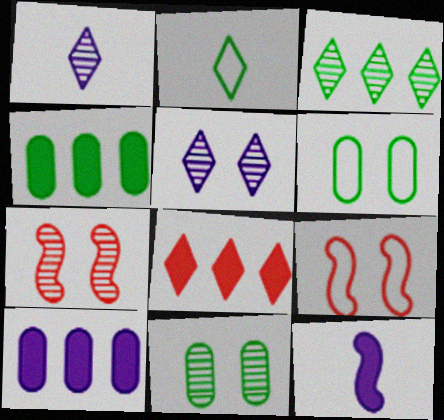[[1, 4, 9], 
[2, 5, 8], 
[2, 7, 10], 
[5, 7, 11]]